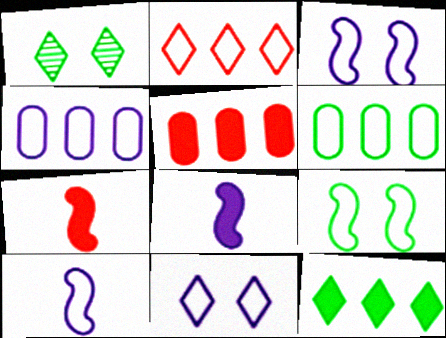[[1, 4, 7], 
[1, 5, 10], 
[4, 10, 11]]